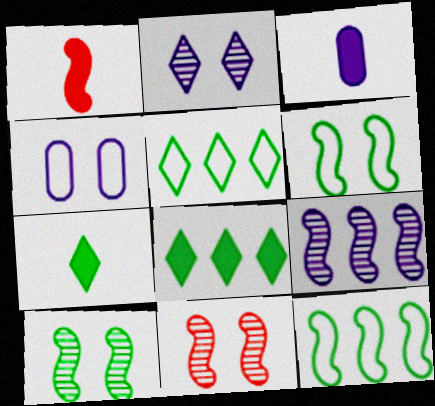[[1, 3, 7], 
[1, 6, 9], 
[3, 5, 11]]